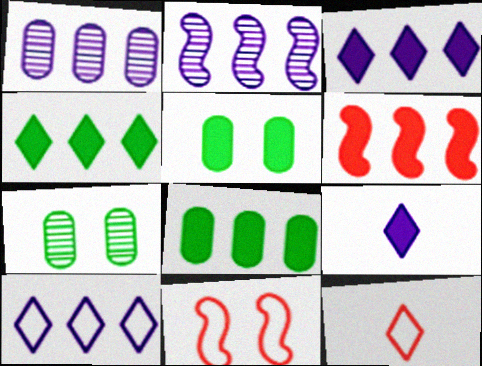[[2, 5, 12], 
[3, 6, 8], 
[5, 6, 9]]